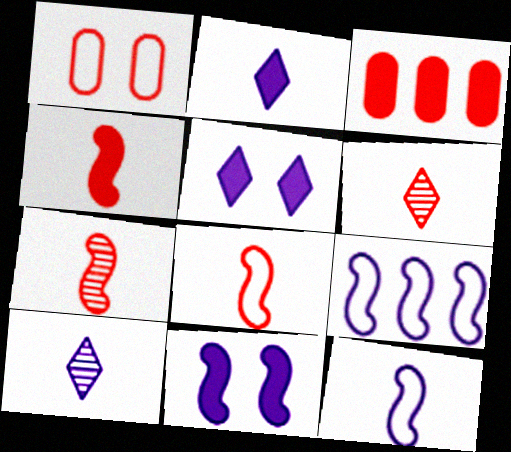[[4, 7, 8]]